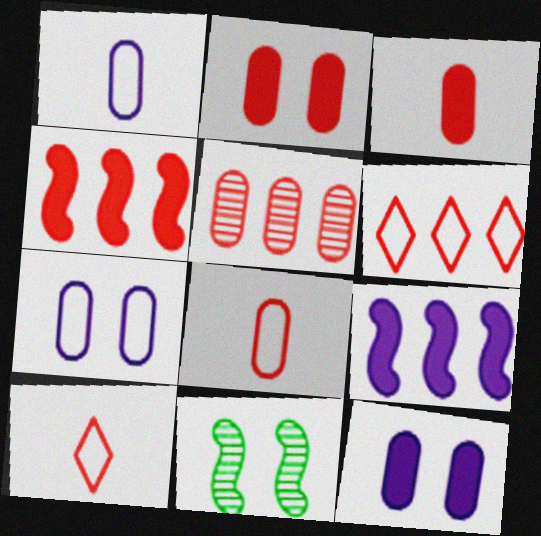[[2, 5, 8], 
[4, 5, 6]]